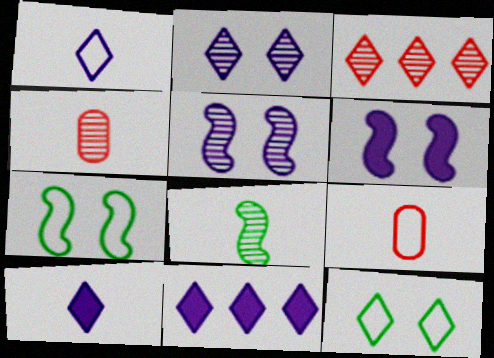[[1, 2, 11], 
[3, 10, 12], 
[4, 7, 11], 
[8, 9, 10]]